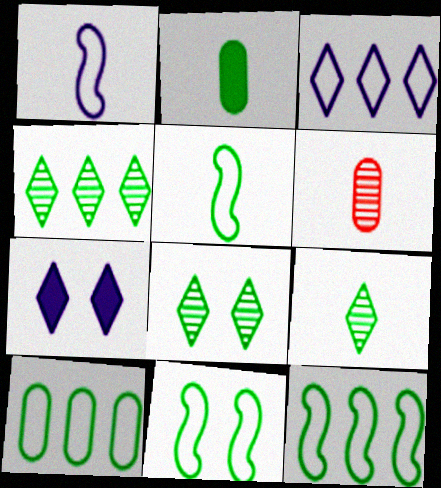[[2, 4, 11], 
[2, 5, 9], 
[2, 8, 12], 
[4, 8, 9], 
[5, 11, 12], 
[6, 7, 12]]